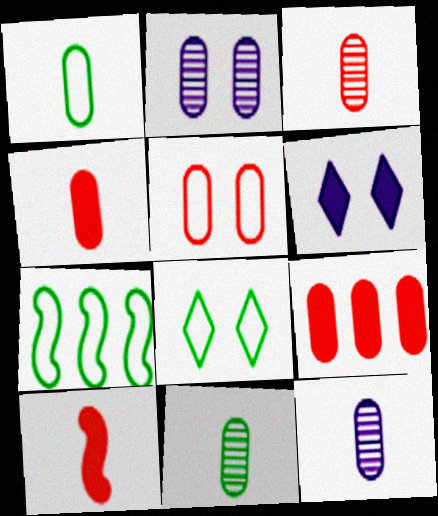[[1, 2, 9], 
[1, 4, 12], 
[1, 7, 8], 
[3, 5, 9], 
[3, 6, 7], 
[3, 11, 12]]